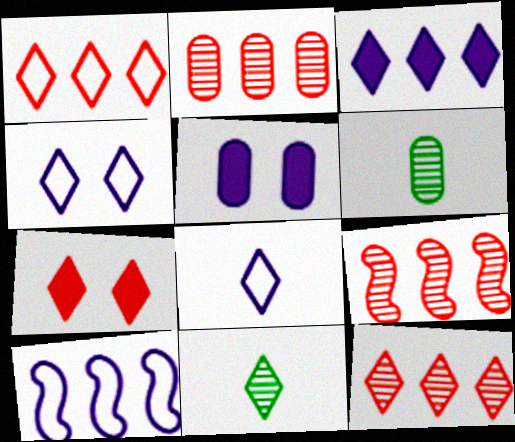[[2, 9, 12], 
[6, 7, 10]]